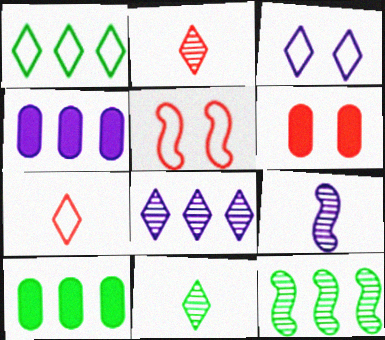[[1, 3, 7], 
[1, 6, 9], 
[1, 10, 12], 
[3, 4, 9], 
[4, 5, 11]]